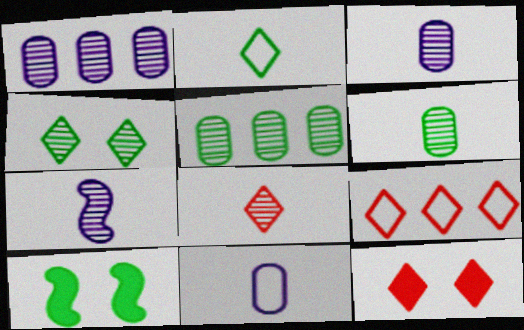[[2, 5, 10], 
[3, 9, 10], 
[6, 7, 8], 
[8, 9, 12]]